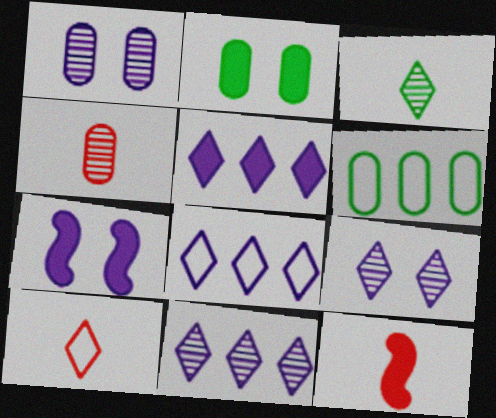[[2, 5, 12], 
[4, 10, 12], 
[5, 8, 11], 
[6, 9, 12]]